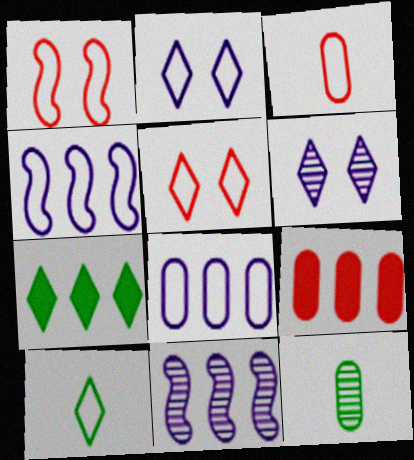[[1, 8, 10]]